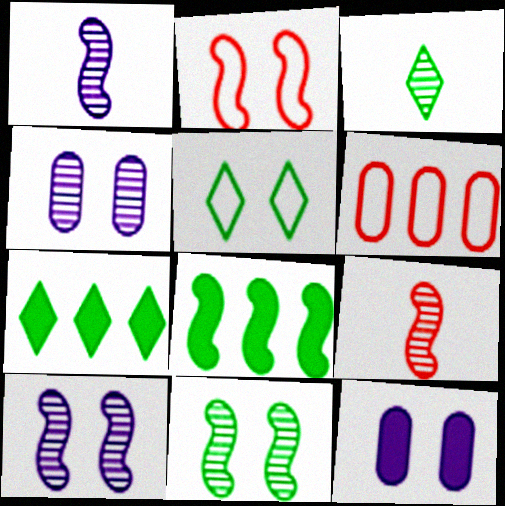[[1, 2, 8], 
[3, 5, 7]]